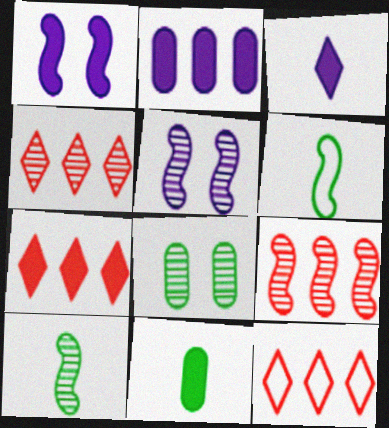[[1, 2, 3], 
[1, 6, 9], 
[1, 7, 11], 
[4, 7, 12], 
[5, 9, 10], 
[5, 11, 12]]